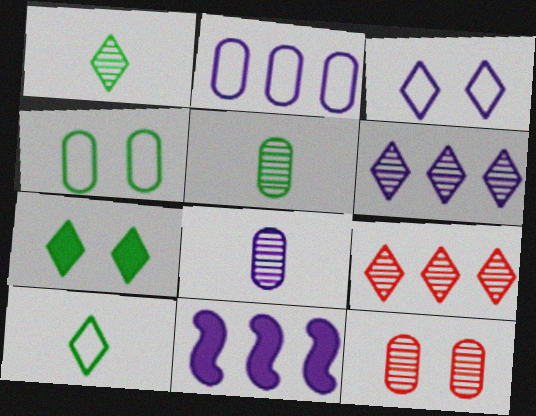[[2, 6, 11], 
[3, 8, 11], 
[10, 11, 12]]